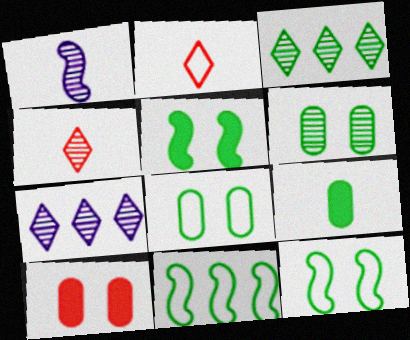[[1, 2, 9], 
[3, 9, 12]]